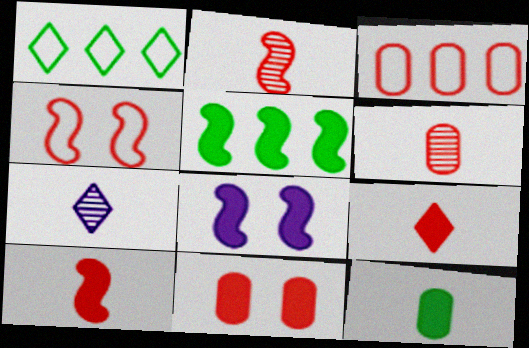[[1, 6, 8], 
[3, 6, 11], 
[5, 8, 10]]